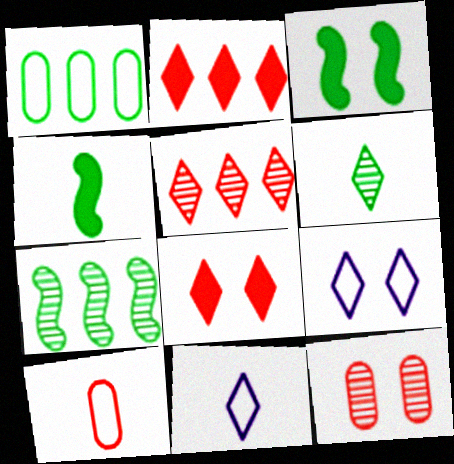[[1, 3, 6], 
[2, 6, 9], 
[3, 9, 12]]